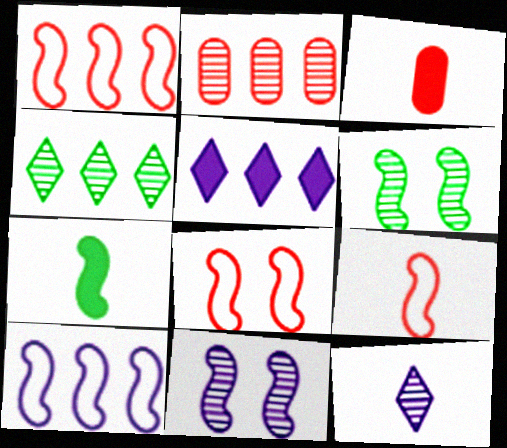[[1, 7, 11], 
[1, 8, 9], 
[2, 6, 12]]